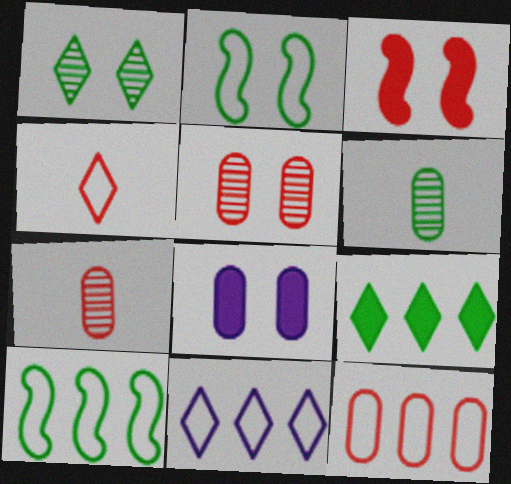[[2, 6, 9], 
[3, 6, 11], 
[6, 8, 12], 
[10, 11, 12]]